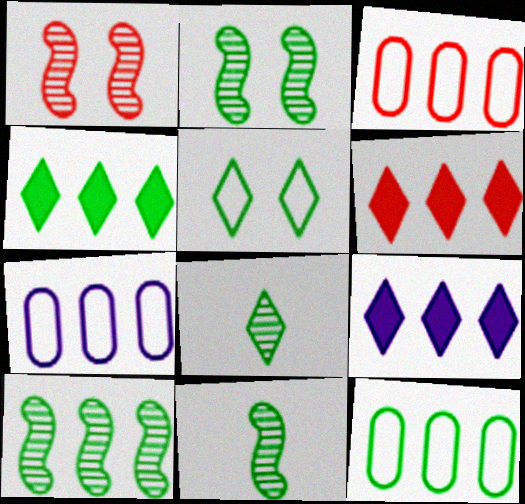[[2, 10, 11], 
[3, 7, 12], 
[3, 9, 10], 
[4, 5, 8], 
[4, 6, 9], 
[4, 10, 12], 
[6, 7, 10]]